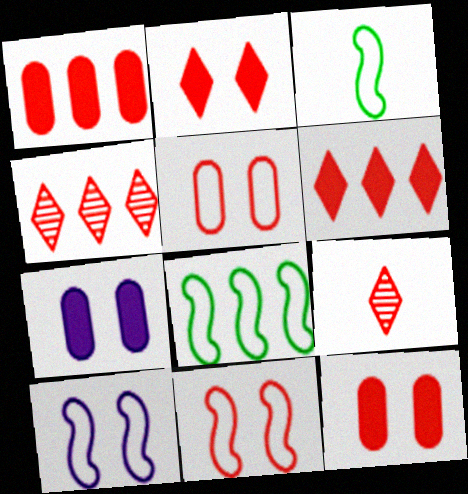[[1, 9, 11], 
[3, 4, 7], 
[7, 8, 9]]